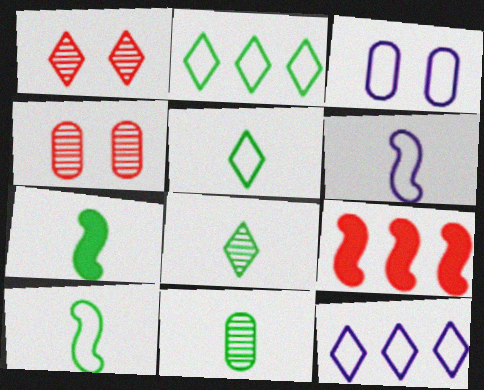[[3, 6, 12], 
[3, 8, 9], 
[4, 7, 12], 
[5, 7, 11]]